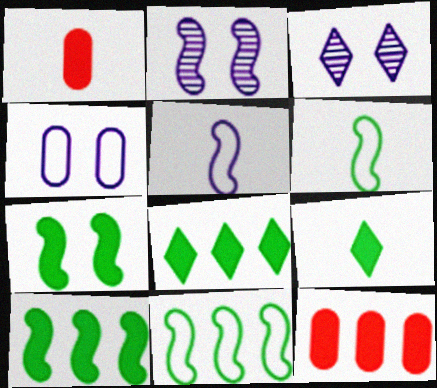[[1, 3, 11], 
[3, 6, 12]]